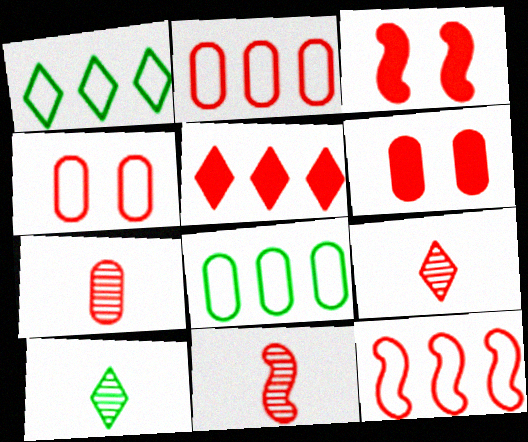[[2, 3, 9], 
[2, 6, 7], 
[3, 11, 12], 
[4, 5, 11], 
[6, 9, 12], 
[7, 9, 11]]